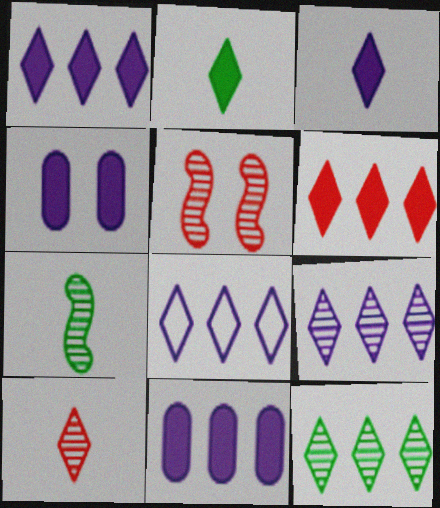[[1, 8, 9], 
[6, 8, 12]]